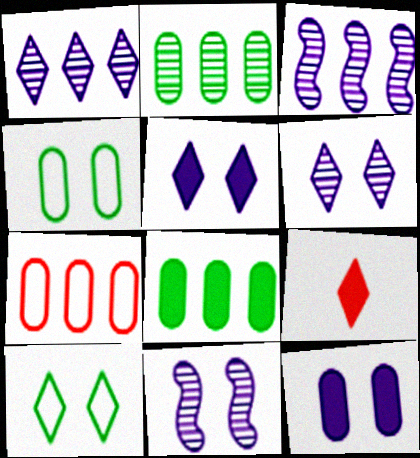[[1, 9, 10], 
[3, 4, 9]]